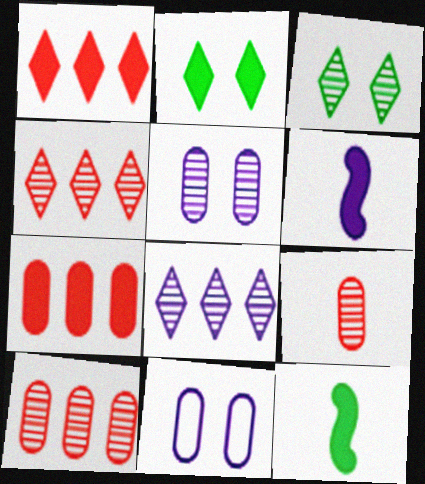[[2, 6, 7], 
[4, 11, 12], 
[6, 8, 11]]